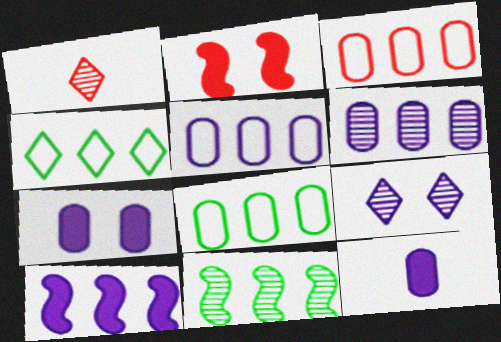[[1, 2, 3], 
[3, 5, 8]]